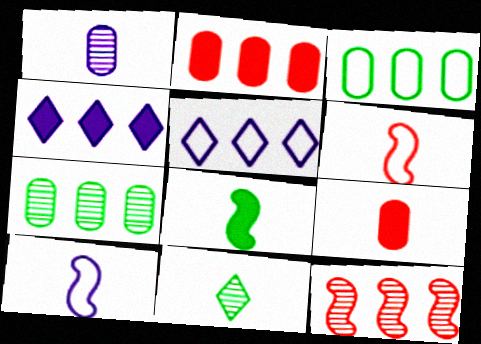[[3, 4, 12], 
[9, 10, 11]]